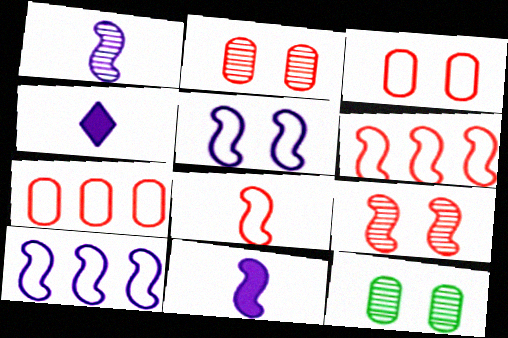[[4, 6, 12]]